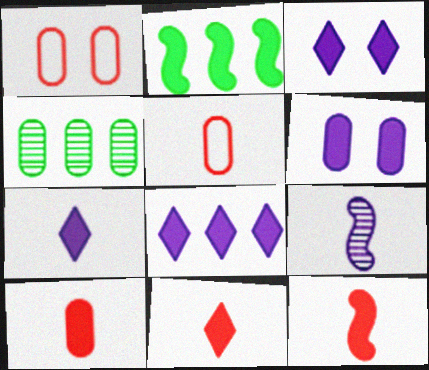[[2, 3, 10], 
[2, 6, 11], 
[3, 7, 8], 
[4, 5, 6], 
[10, 11, 12]]